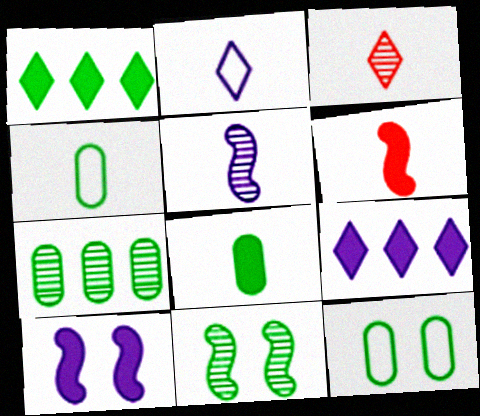[[1, 4, 11], 
[7, 8, 12]]